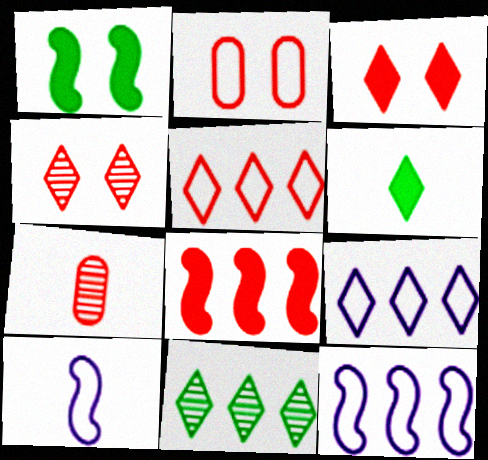[[1, 7, 9], 
[4, 6, 9], 
[6, 7, 10]]